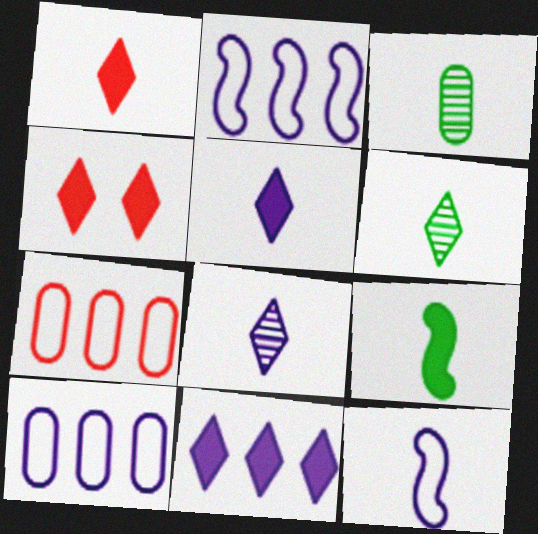[[1, 3, 12], 
[2, 3, 4]]